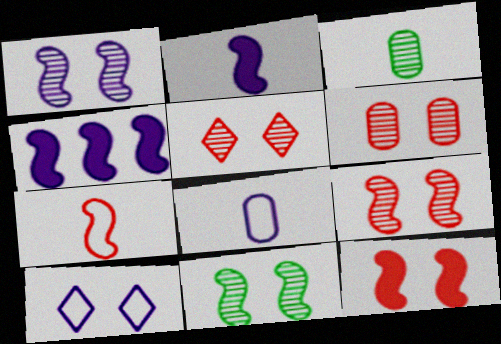[[1, 9, 11], 
[4, 7, 11], 
[5, 6, 9]]